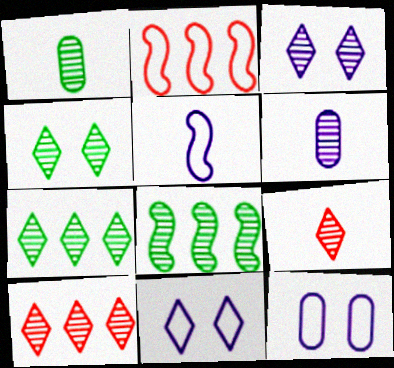[[1, 4, 8], 
[3, 7, 9]]